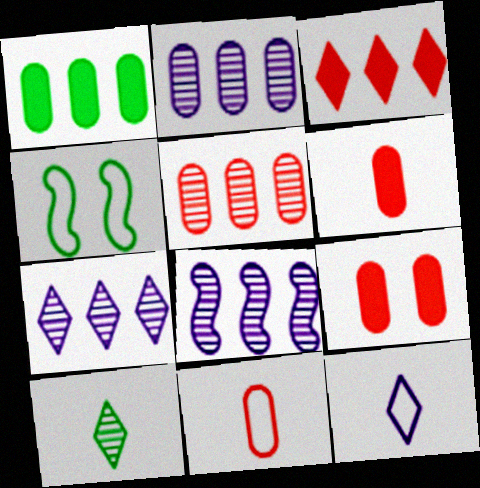[[1, 4, 10], 
[2, 7, 8], 
[4, 6, 7], 
[5, 9, 11]]